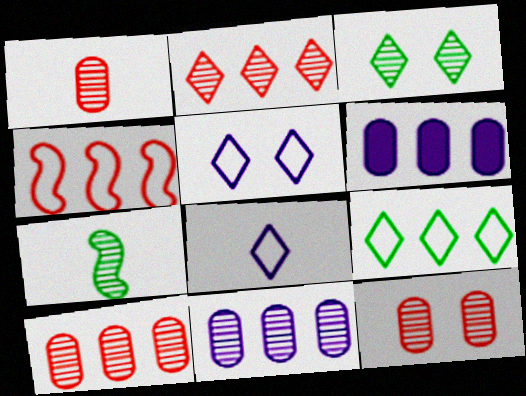[[1, 10, 12]]